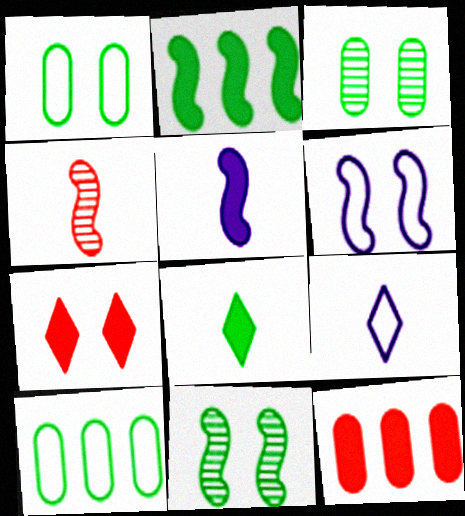[[2, 4, 6], 
[3, 6, 7], 
[8, 10, 11], 
[9, 11, 12]]